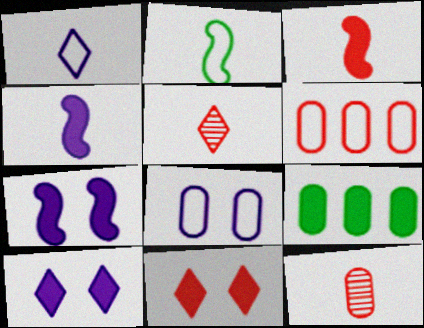[[3, 9, 10], 
[4, 9, 11], 
[8, 9, 12]]